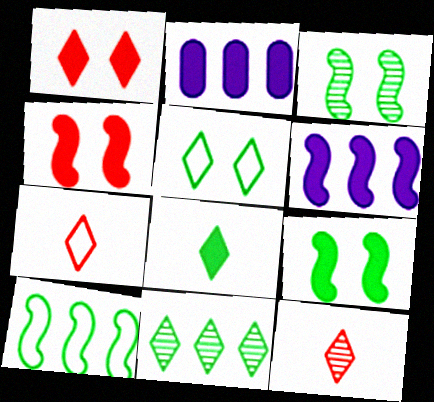[[2, 3, 7], 
[2, 4, 8], 
[5, 8, 11]]